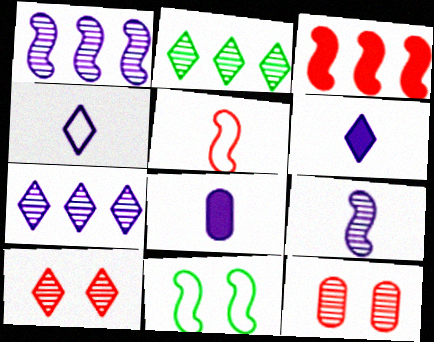[[2, 9, 12], 
[3, 9, 11], 
[4, 8, 9]]